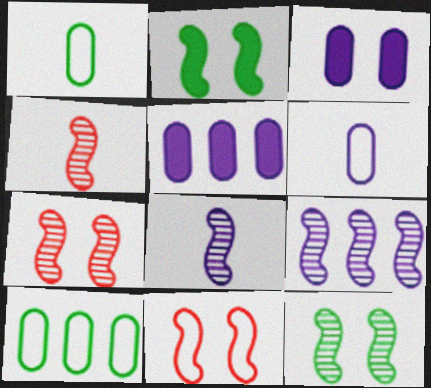[[4, 9, 12]]